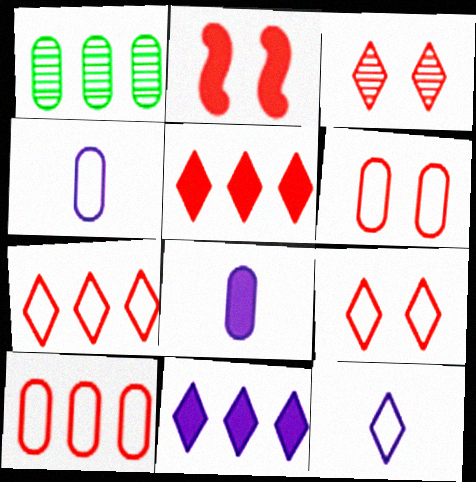[[1, 2, 12], 
[1, 6, 8], 
[2, 3, 6]]